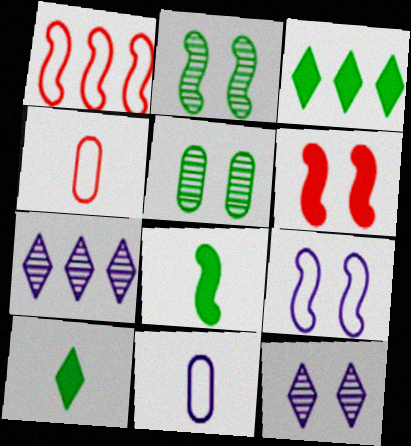[[2, 6, 9]]